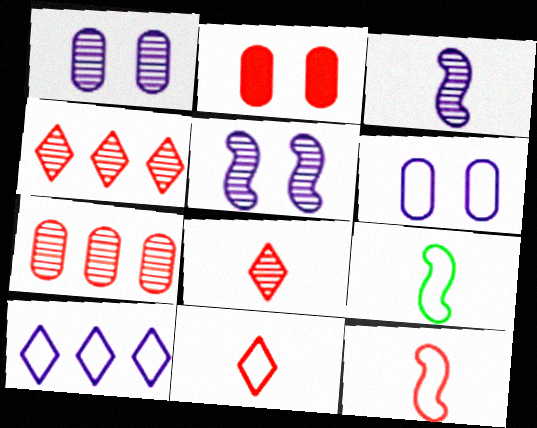[[2, 4, 12]]